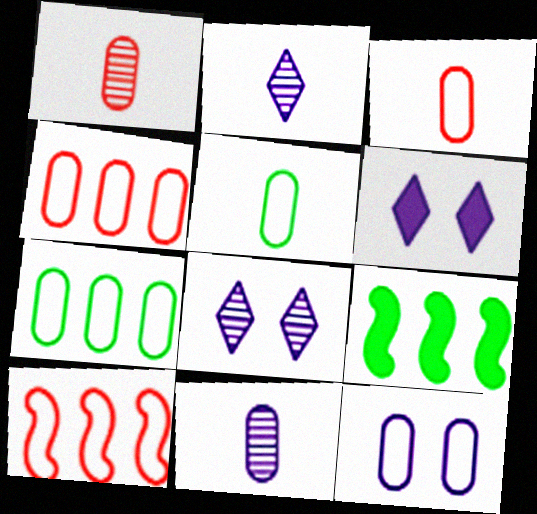[[3, 7, 12], 
[3, 8, 9], 
[4, 5, 12]]